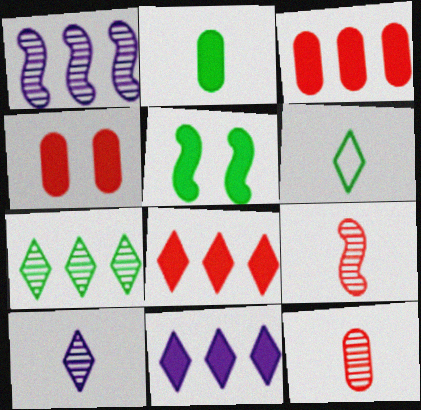[[1, 4, 6]]